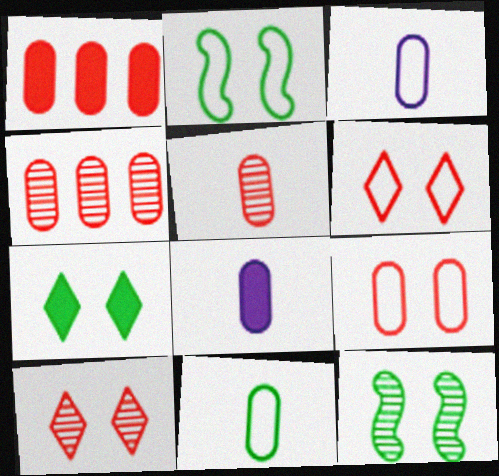[[1, 5, 9], 
[5, 8, 11]]